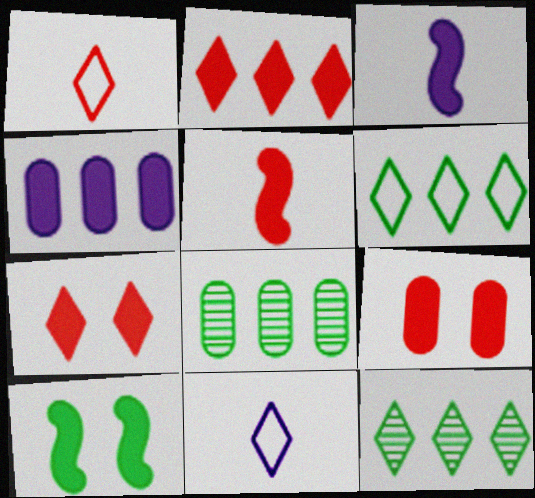[[2, 5, 9], 
[7, 11, 12]]